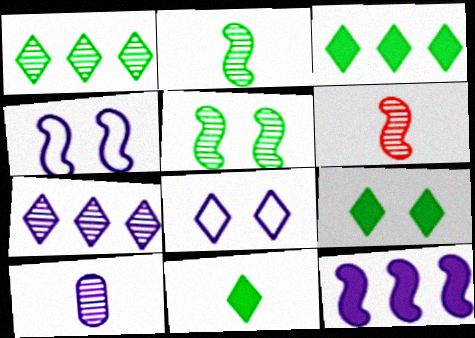[[3, 9, 11], 
[8, 10, 12]]